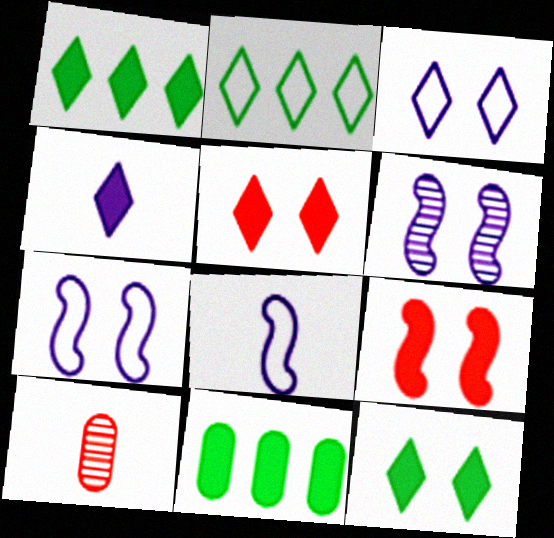[[1, 4, 5], 
[1, 7, 10], 
[4, 9, 11]]